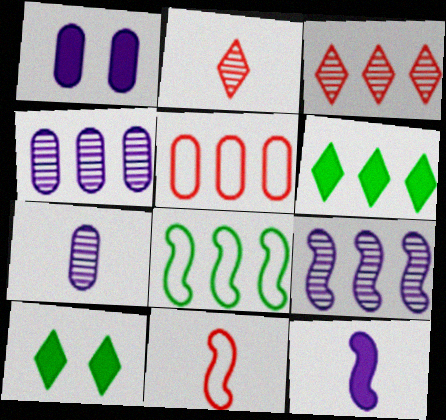[[1, 2, 8], 
[4, 10, 11], 
[5, 6, 9]]